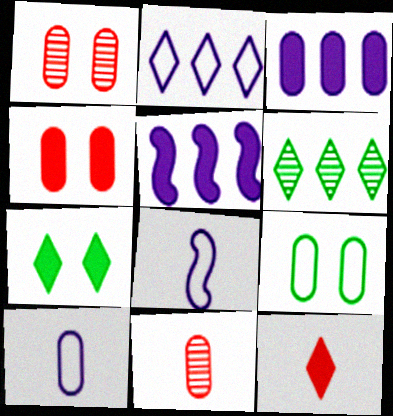[[3, 9, 11], 
[4, 6, 8]]